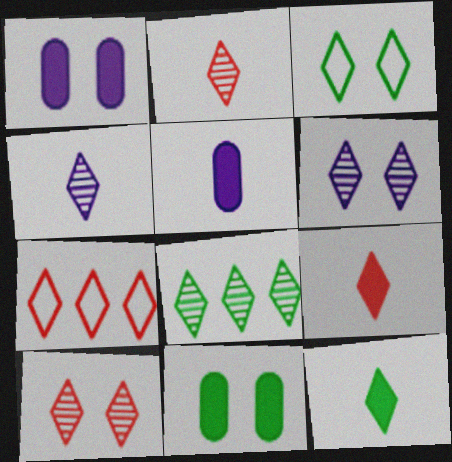[[2, 6, 8], 
[3, 8, 12], 
[4, 8, 10], 
[6, 7, 12], 
[7, 9, 10]]